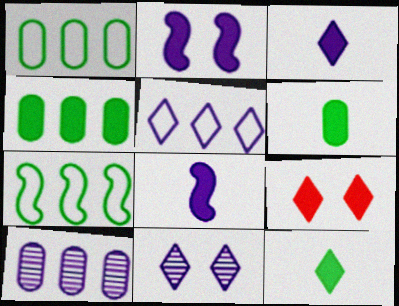[[3, 5, 11], 
[4, 8, 9]]